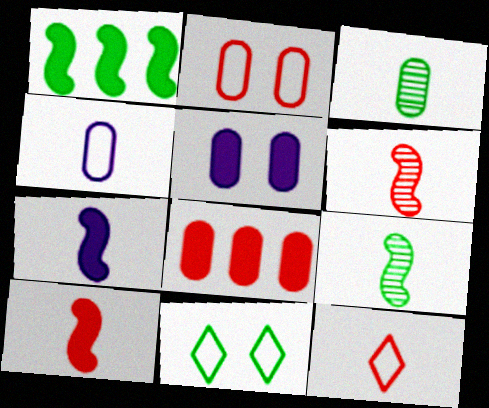[[1, 3, 11], 
[3, 7, 12]]